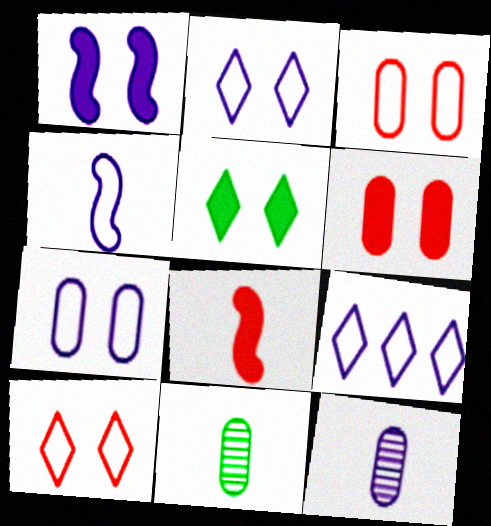[[1, 5, 6], 
[1, 9, 12], 
[4, 7, 9]]